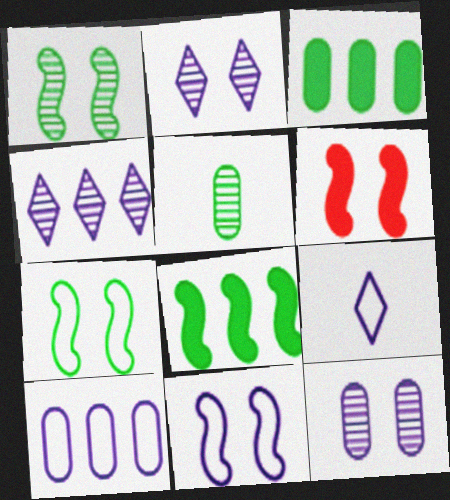[[1, 6, 11], 
[9, 10, 11]]